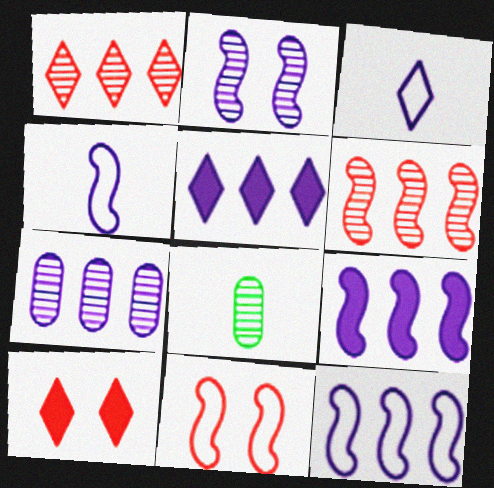[[1, 2, 8], 
[2, 4, 9], 
[5, 7, 12], 
[5, 8, 11], 
[8, 10, 12]]